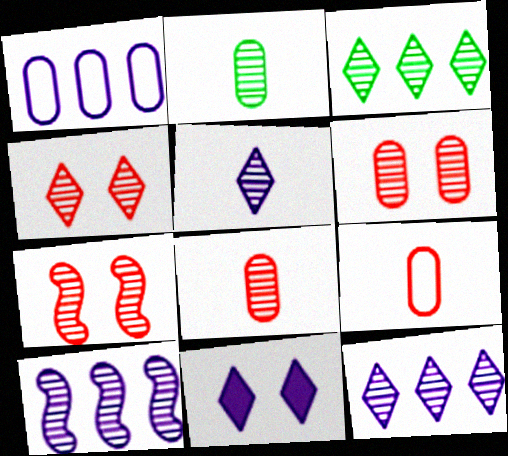[[2, 4, 10], 
[2, 7, 12], 
[3, 4, 5], 
[4, 6, 7]]